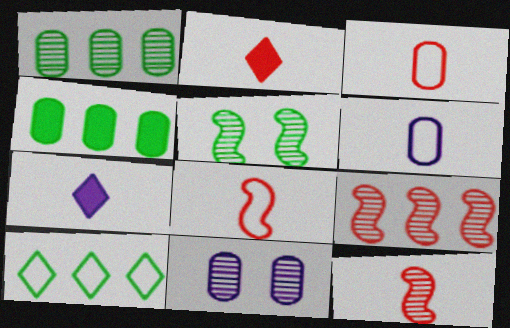[[2, 3, 12], 
[3, 4, 11]]